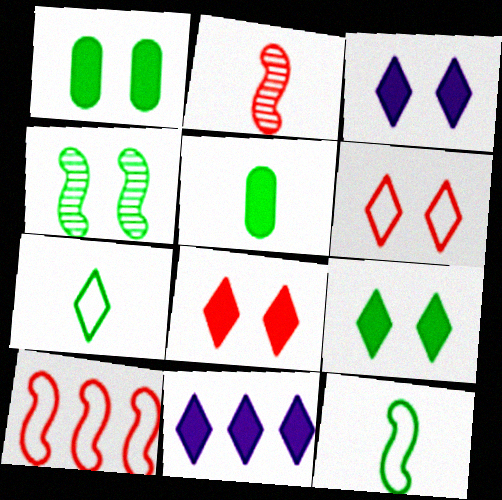[[3, 8, 9]]